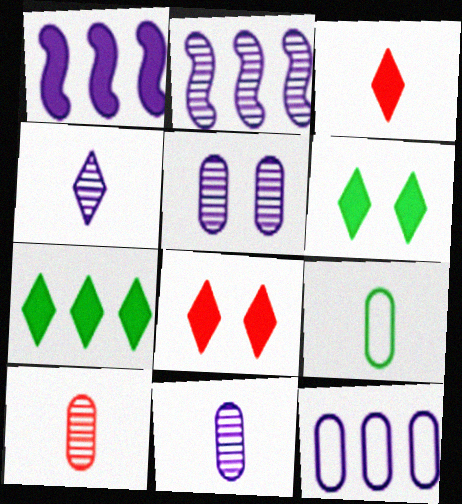[[2, 4, 5], 
[2, 8, 9]]